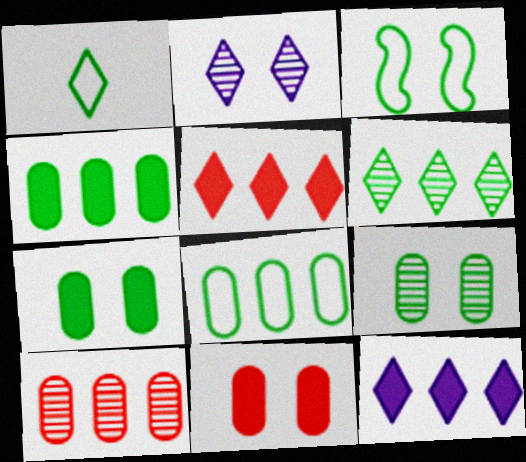[[1, 2, 5], 
[1, 3, 8], 
[2, 3, 11]]